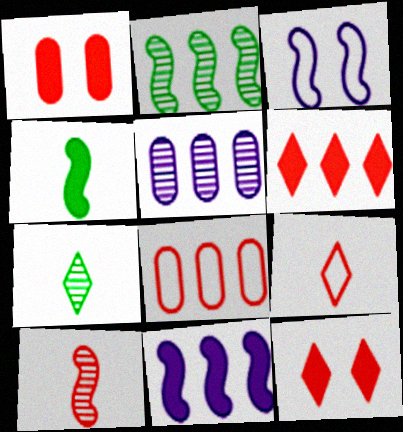[[8, 10, 12]]